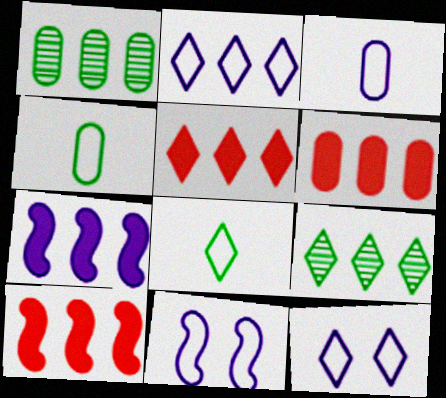[[1, 2, 10], 
[2, 3, 11], 
[2, 5, 9], 
[5, 6, 10]]